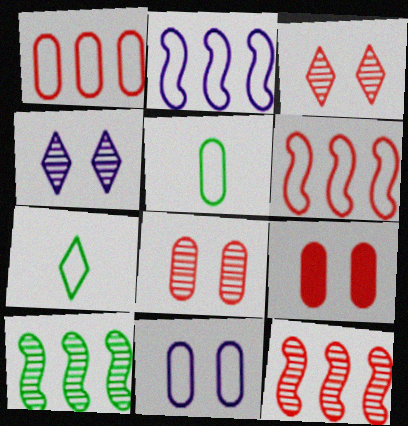[[1, 5, 11], 
[6, 7, 11]]